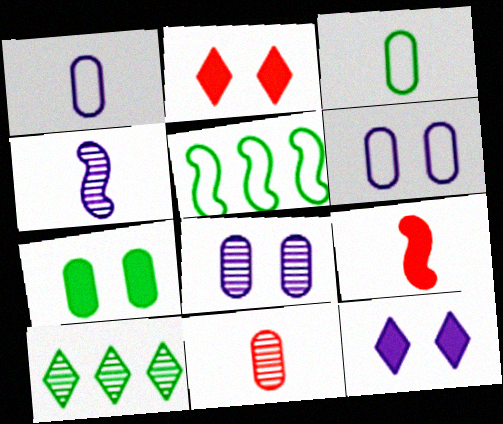[[5, 11, 12], 
[6, 9, 10]]